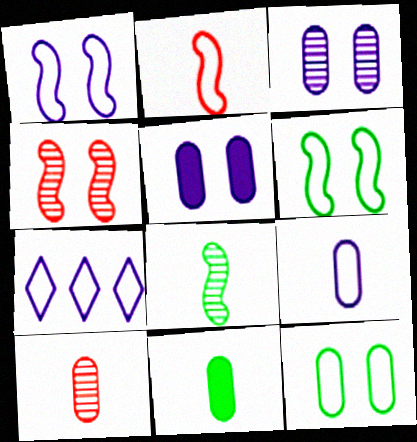[[1, 7, 9], 
[2, 7, 12], 
[4, 7, 11], 
[9, 10, 11]]